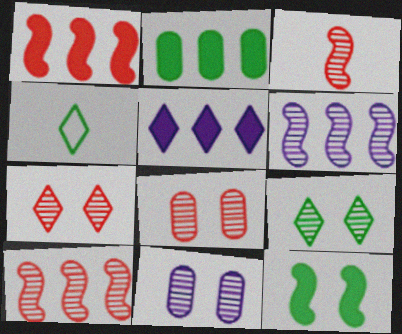[[1, 2, 5], 
[1, 4, 11], 
[4, 5, 7]]